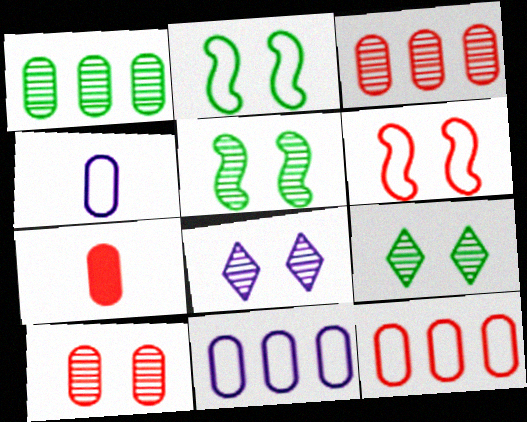[[5, 8, 10], 
[7, 10, 12]]